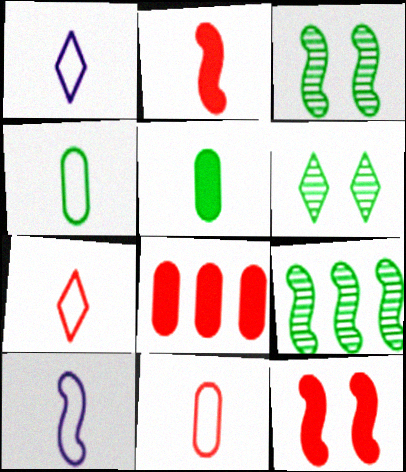[[1, 3, 8], 
[4, 7, 10], 
[6, 8, 10], 
[9, 10, 12]]